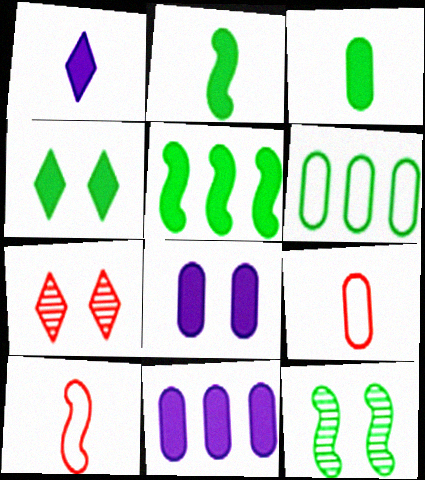[[3, 4, 5]]